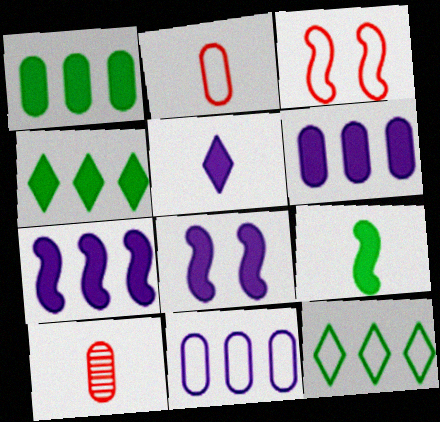[[5, 6, 8], 
[8, 10, 12]]